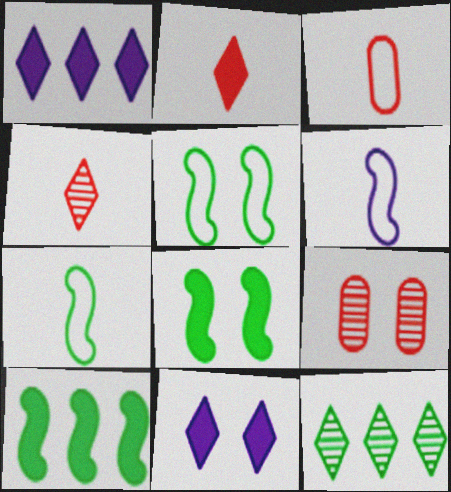[[1, 7, 9], 
[5, 9, 11]]